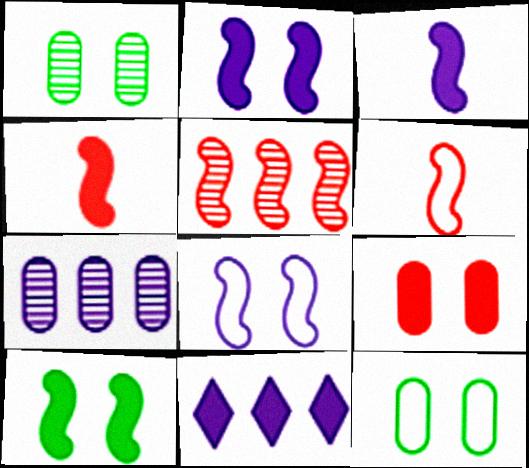[[1, 6, 11]]